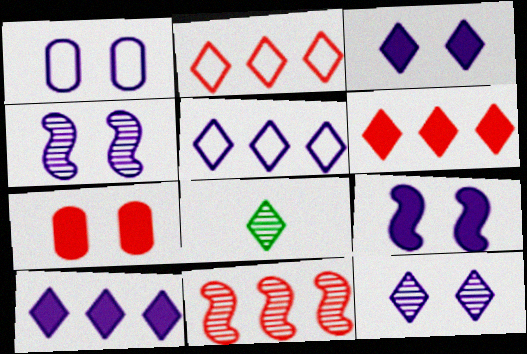[[1, 3, 4], 
[1, 9, 12], 
[2, 3, 8]]